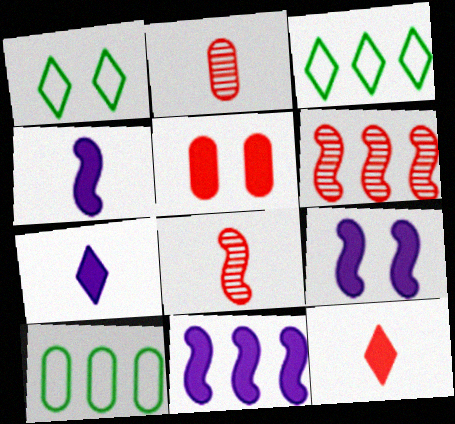[[1, 2, 11], 
[2, 3, 9], 
[4, 9, 11]]